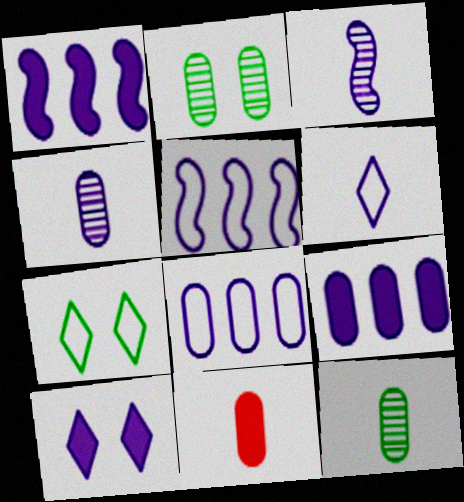[[2, 8, 11], 
[3, 8, 10], 
[4, 5, 10]]